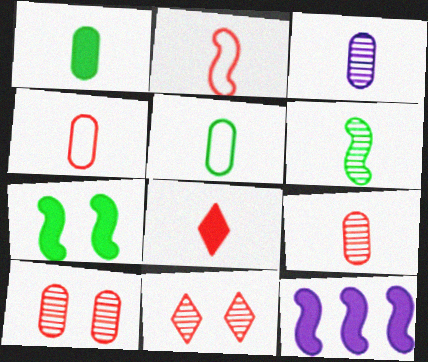[[1, 3, 4], 
[2, 8, 9], 
[5, 11, 12]]